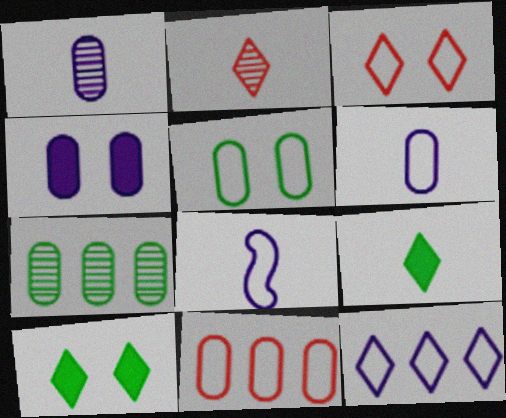[[2, 10, 12], 
[5, 6, 11]]